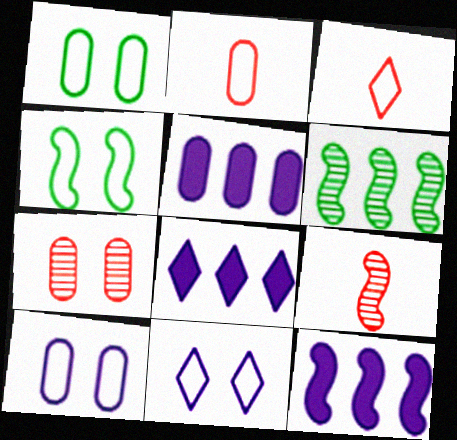[[1, 8, 9], 
[4, 9, 12], 
[5, 8, 12]]